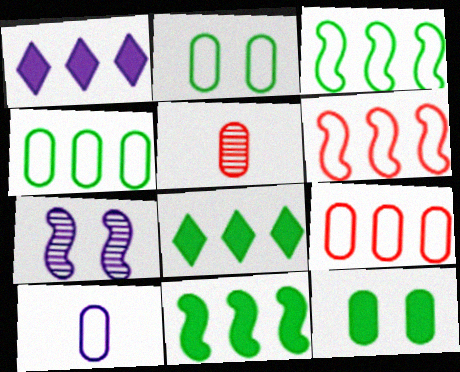[[1, 7, 10], 
[2, 9, 10]]